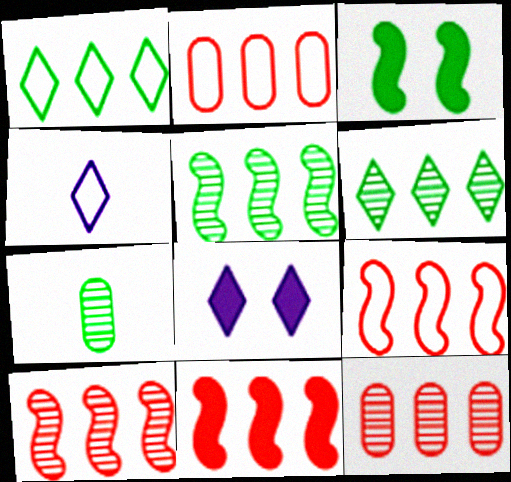[[1, 3, 7], 
[3, 4, 12], 
[7, 8, 9], 
[9, 10, 11]]